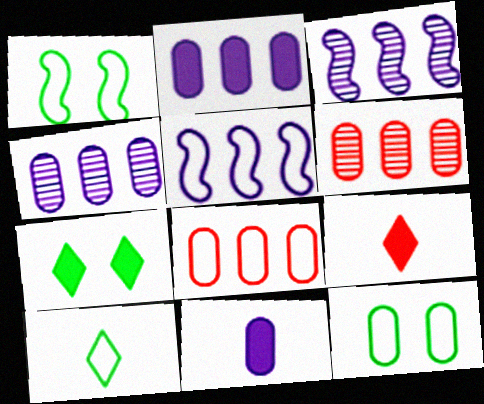[[1, 4, 9], 
[3, 9, 12], 
[6, 11, 12]]